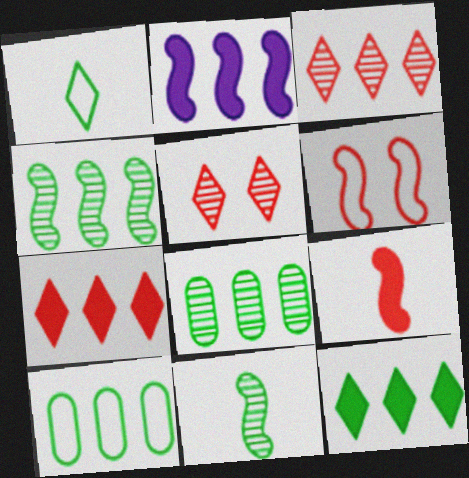[[2, 3, 10], 
[2, 6, 11], 
[4, 10, 12]]